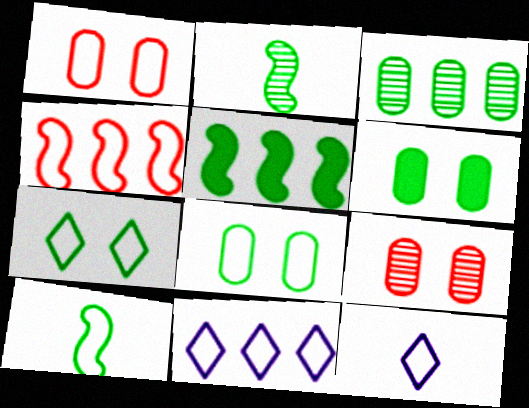[[1, 10, 11], 
[4, 8, 12], 
[5, 9, 12]]